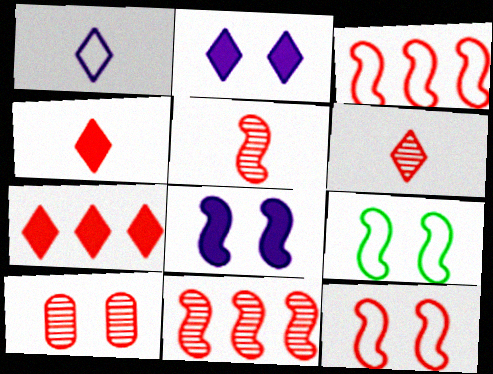[[2, 9, 10], 
[3, 4, 10], 
[6, 10, 11]]